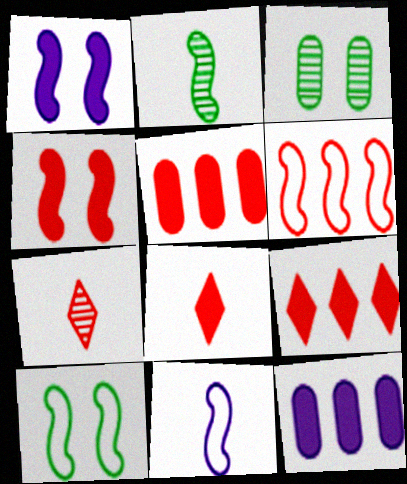[[1, 2, 6], 
[3, 9, 11], 
[4, 5, 8], 
[6, 10, 11], 
[7, 10, 12]]